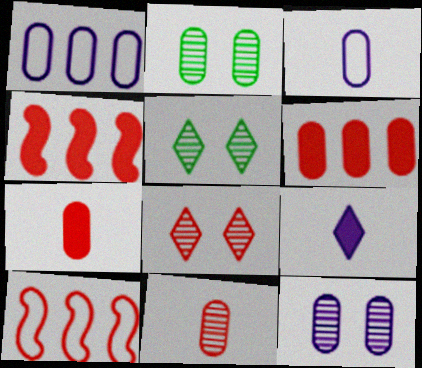[[1, 2, 7], 
[2, 3, 6], 
[2, 9, 10], 
[3, 4, 5], 
[7, 8, 10]]